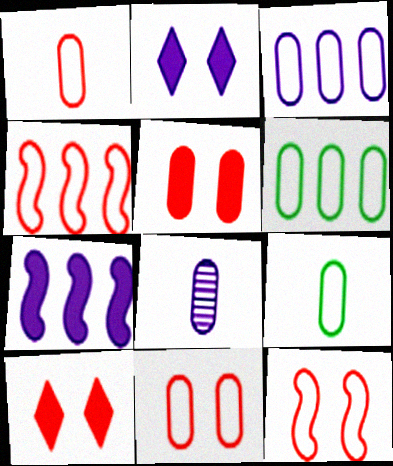[[3, 9, 11], 
[5, 6, 8]]